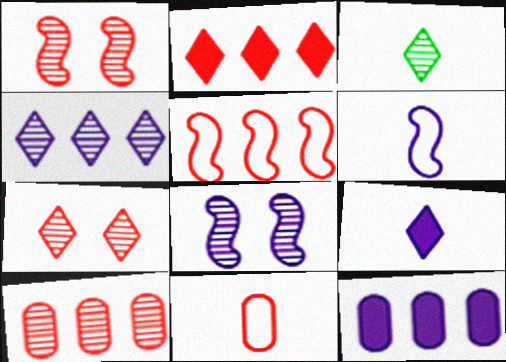[[1, 2, 11], 
[2, 5, 10], 
[3, 4, 7], 
[3, 8, 10]]